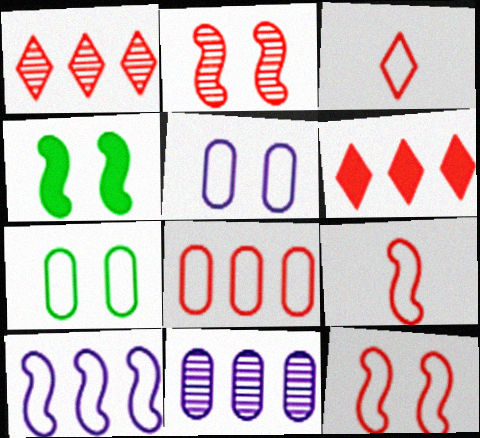[[3, 4, 11], 
[3, 7, 10], 
[3, 8, 12]]